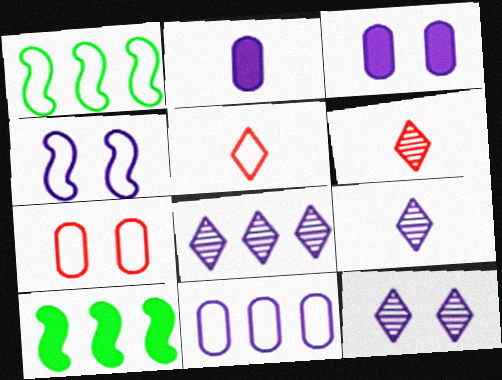[[1, 3, 6], 
[2, 4, 8], 
[3, 4, 12], 
[7, 9, 10], 
[8, 9, 12]]